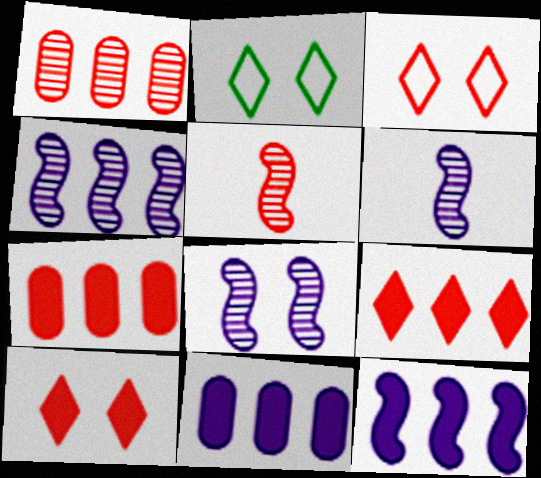[[2, 5, 11], 
[2, 6, 7], 
[3, 5, 7], 
[4, 6, 8]]